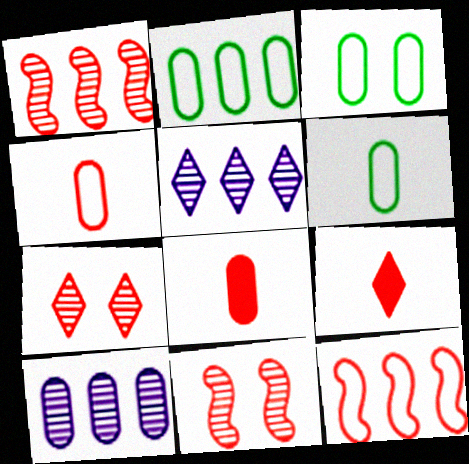[[2, 3, 6], 
[3, 8, 10], 
[7, 8, 12]]